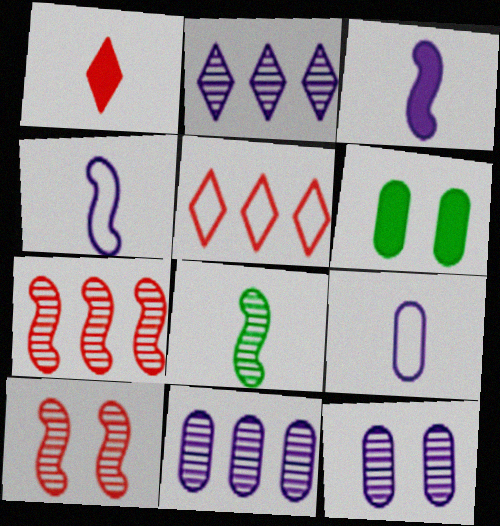[[1, 8, 9]]